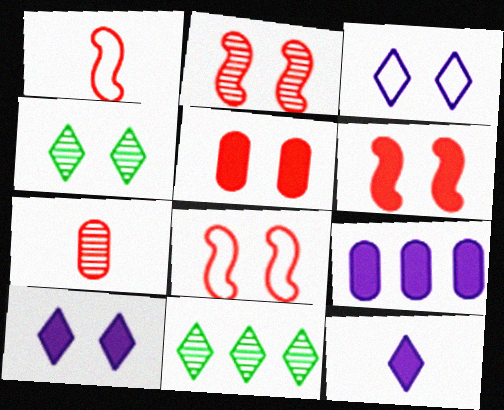[[1, 4, 9], 
[2, 6, 8]]